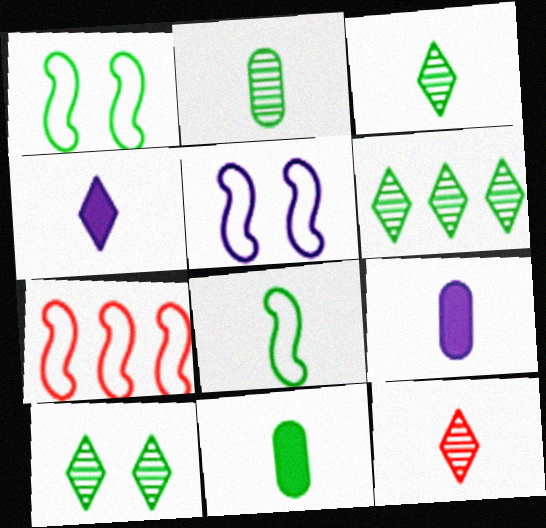[[1, 6, 11], 
[3, 6, 10], 
[3, 8, 11], 
[5, 7, 8], 
[7, 9, 10], 
[8, 9, 12]]